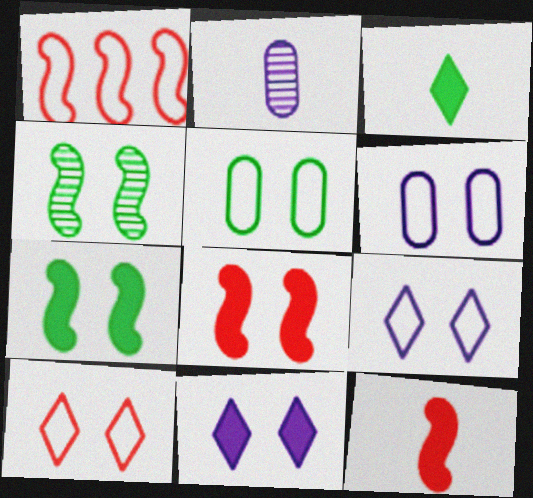[]